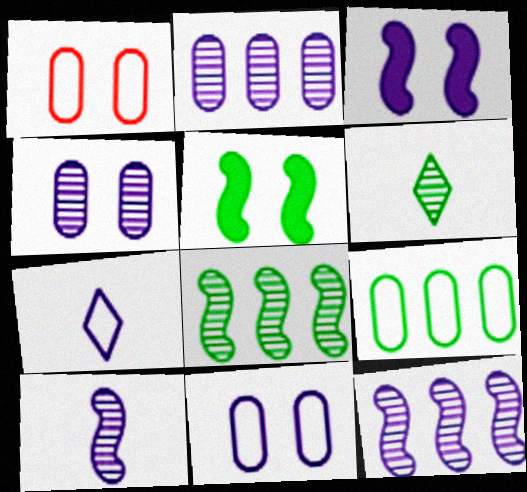[[2, 3, 7], 
[5, 6, 9]]